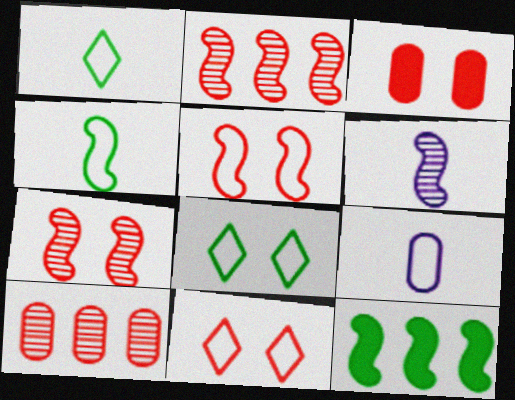[[3, 7, 11], 
[5, 6, 12]]